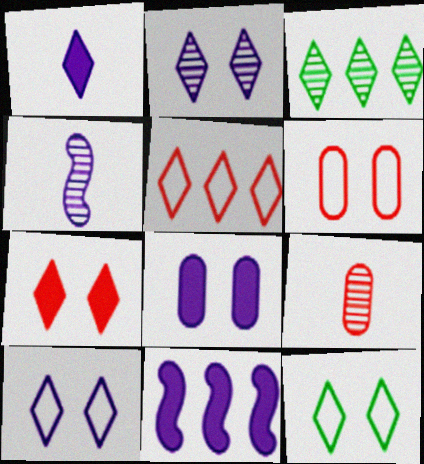[[1, 8, 11], 
[2, 7, 12], 
[9, 11, 12]]